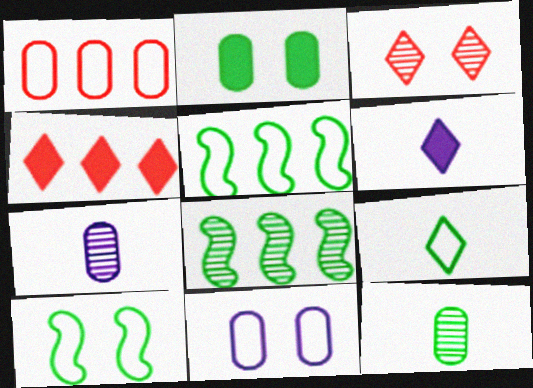[[1, 2, 7], 
[2, 8, 9], 
[3, 7, 8], 
[4, 7, 10]]